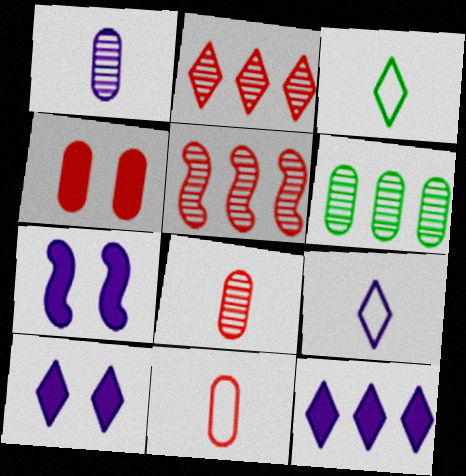[[2, 3, 10]]